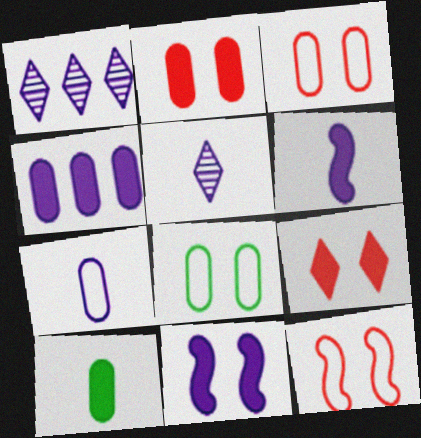[[1, 7, 11], 
[1, 10, 12], 
[2, 4, 10], 
[5, 6, 7]]